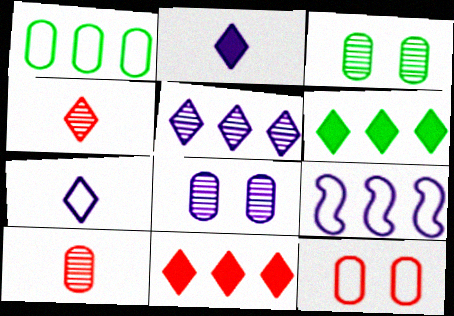[[2, 8, 9]]